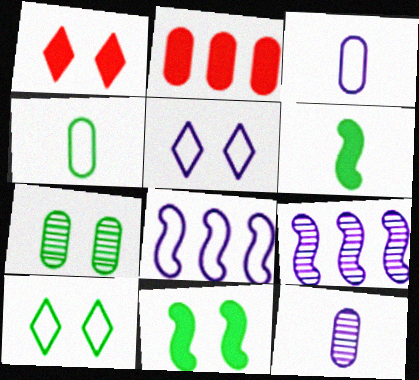[[1, 4, 9], 
[2, 3, 7], 
[3, 5, 8], 
[7, 10, 11]]